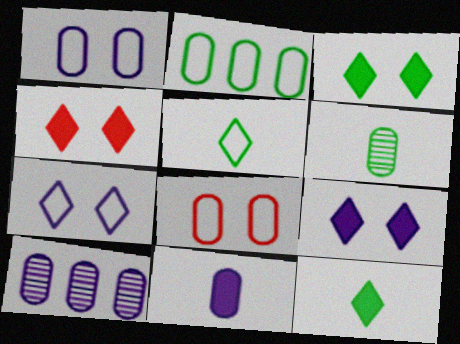[[1, 10, 11], 
[3, 4, 9]]